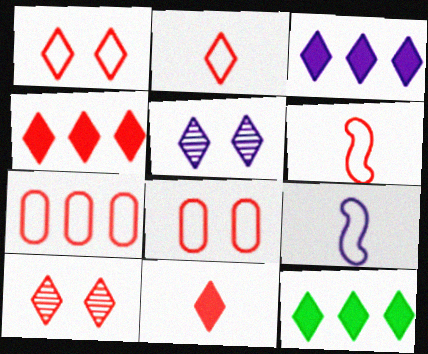[[1, 6, 7], 
[2, 4, 10], 
[2, 5, 12], 
[3, 4, 12]]